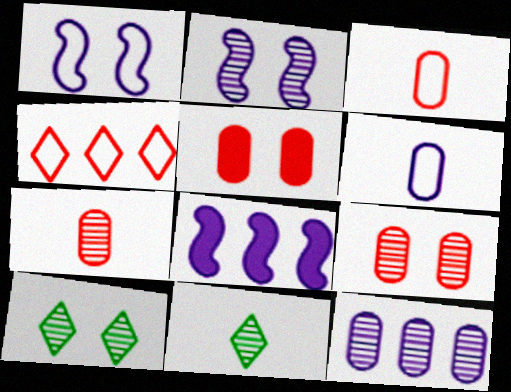[[1, 5, 10], 
[2, 9, 10], 
[3, 8, 10]]